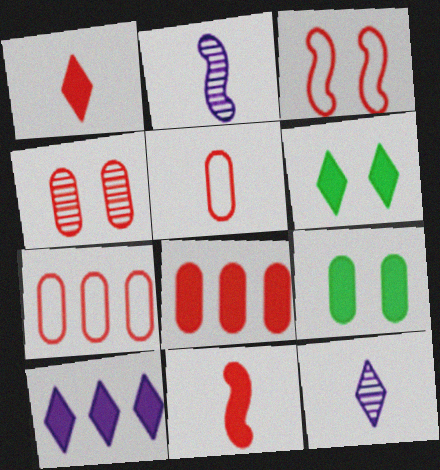[[1, 6, 10], 
[2, 6, 7], 
[4, 5, 8], 
[9, 10, 11]]